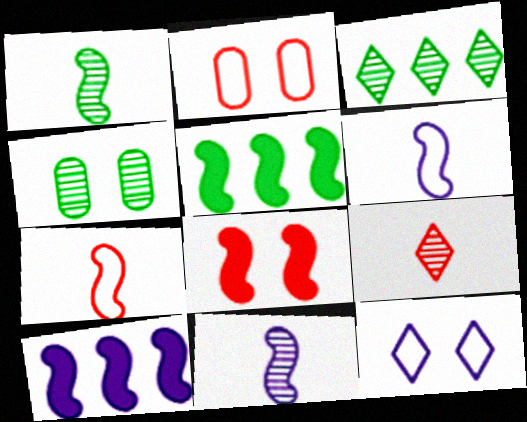[[1, 3, 4], 
[4, 8, 12]]